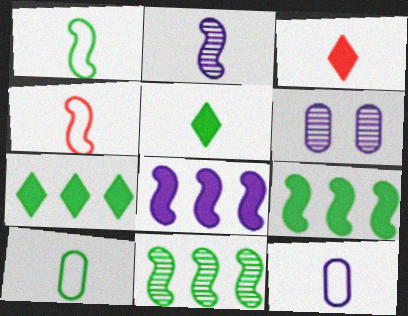[[2, 3, 10], 
[4, 6, 7]]